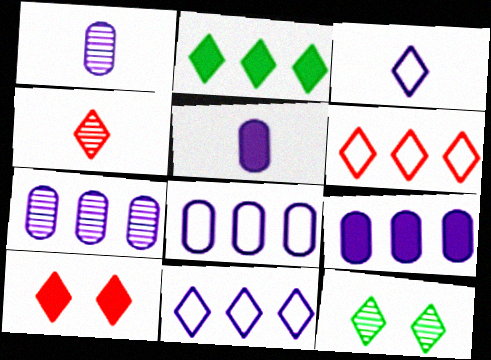[[4, 6, 10], 
[7, 8, 9]]